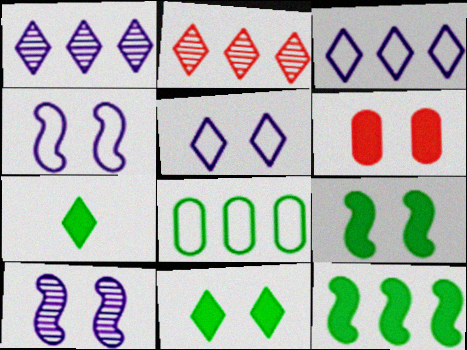[[2, 5, 7]]